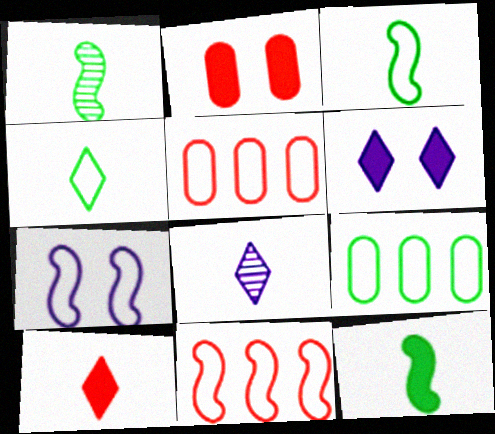[[1, 3, 12], 
[1, 5, 6], 
[3, 7, 11], 
[4, 5, 7], 
[4, 8, 10]]